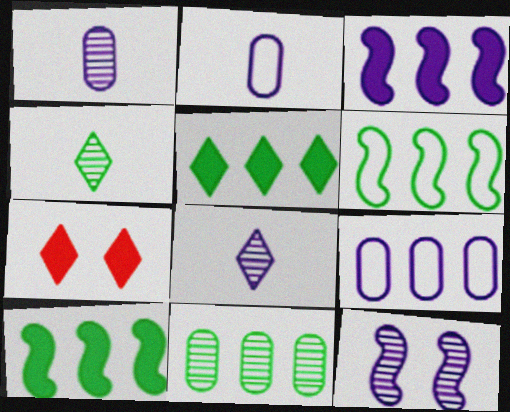[[1, 6, 7], 
[5, 6, 11]]